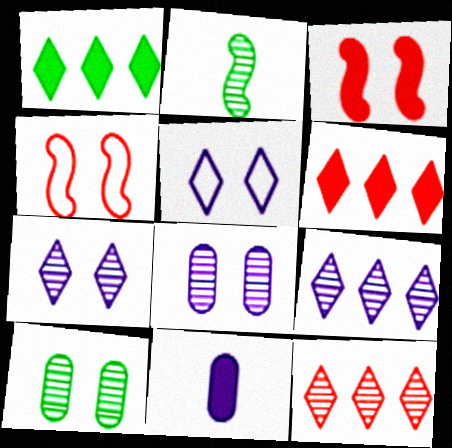[[1, 3, 11], 
[2, 8, 12], 
[3, 5, 10]]